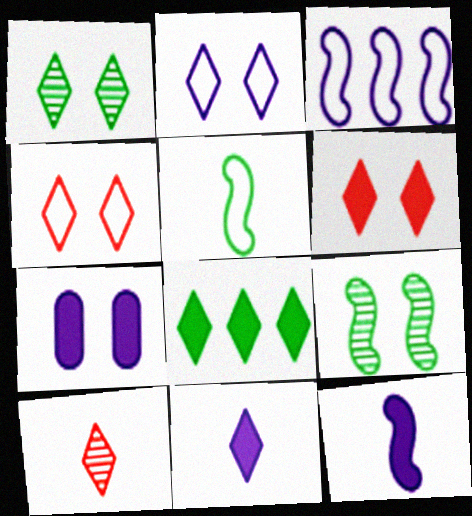[[1, 2, 6], 
[2, 8, 10], 
[4, 7, 9], 
[6, 8, 11]]